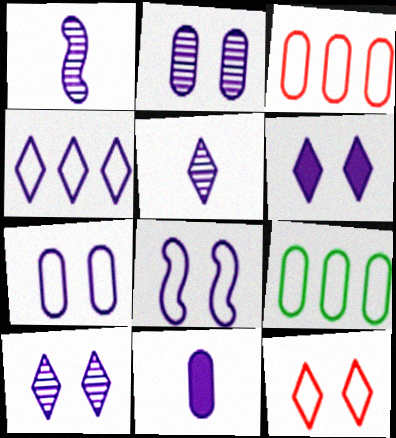[[2, 6, 8], 
[4, 5, 6]]